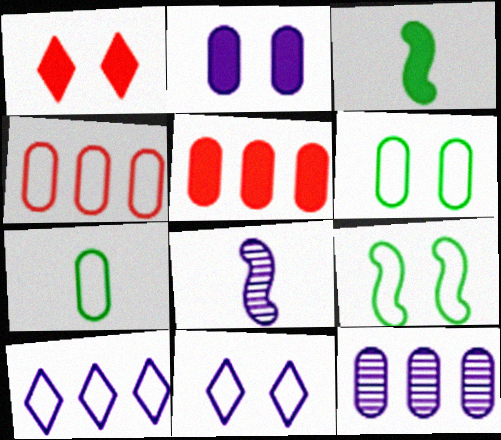[[2, 8, 10]]